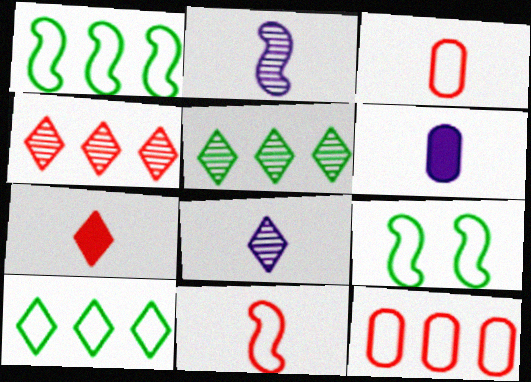[[4, 6, 9]]